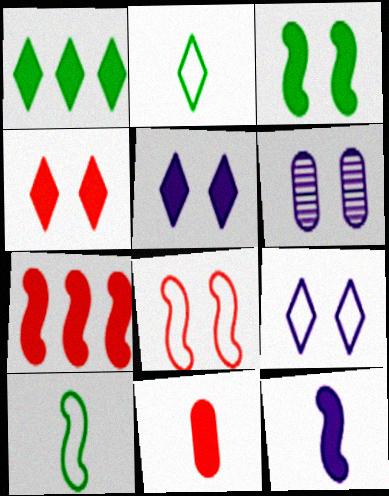[[2, 6, 7], 
[3, 7, 12], 
[4, 7, 11]]